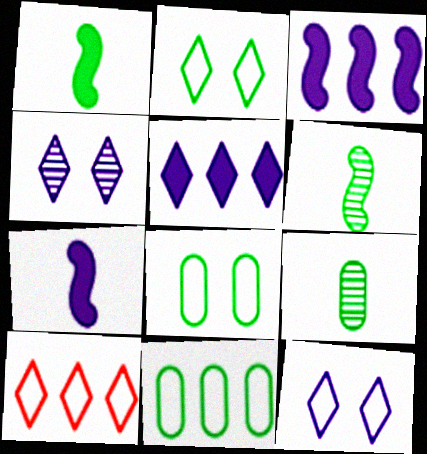[]